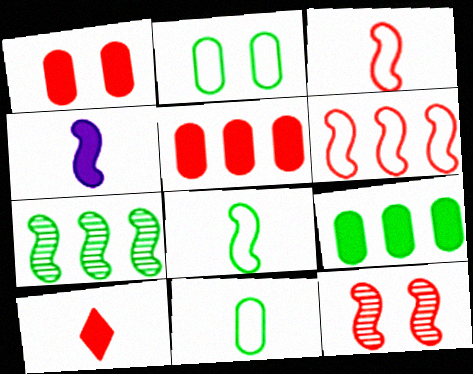[]